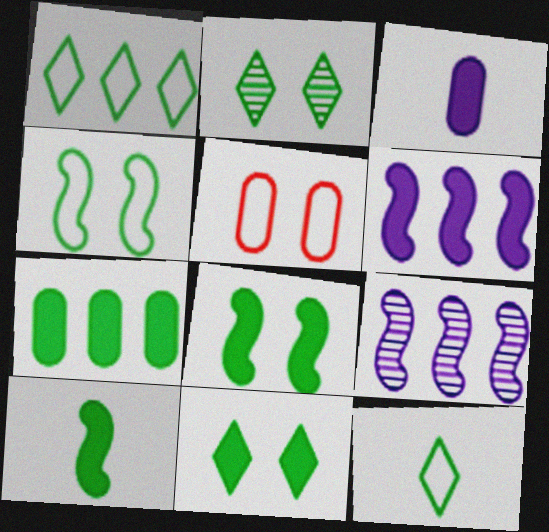[[7, 10, 11]]